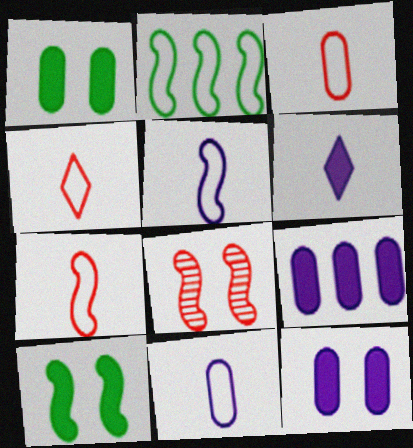[[3, 4, 7]]